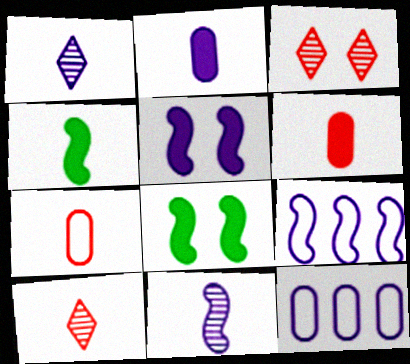[[1, 4, 7], 
[1, 5, 12], 
[3, 4, 12], 
[5, 9, 11], 
[8, 10, 12]]